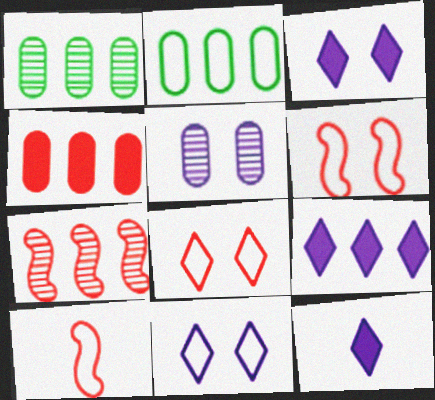[[1, 3, 10], 
[1, 6, 12], 
[2, 7, 9], 
[2, 10, 11], 
[3, 9, 12]]